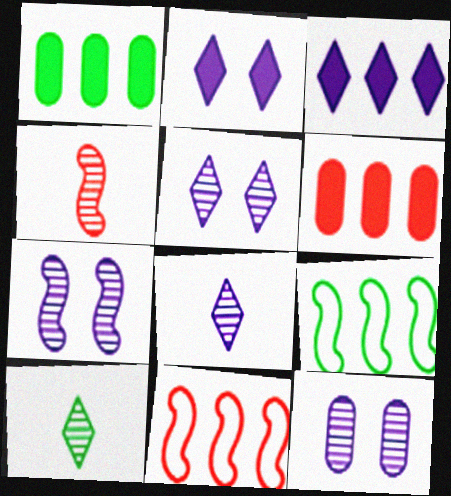[[5, 7, 12]]